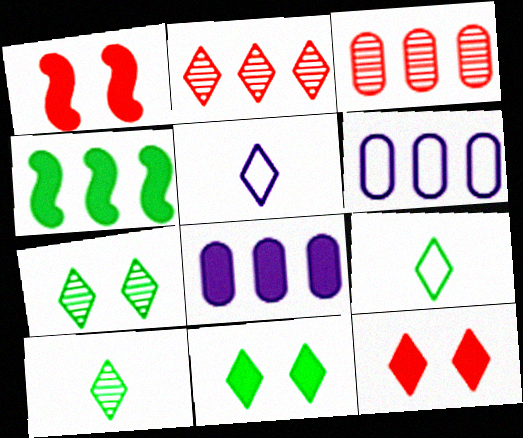[[1, 6, 10], 
[2, 4, 6], 
[2, 5, 11]]